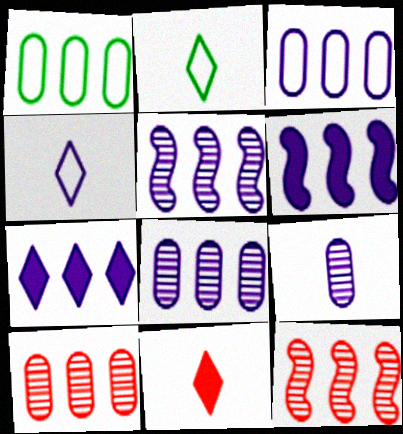[[1, 7, 12], 
[3, 5, 7]]